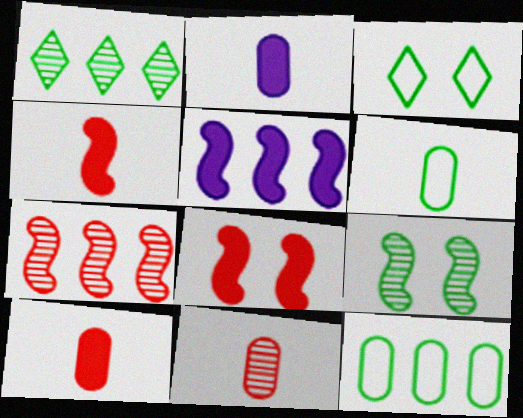[[2, 3, 7], 
[2, 6, 11], 
[3, 5, 11]]